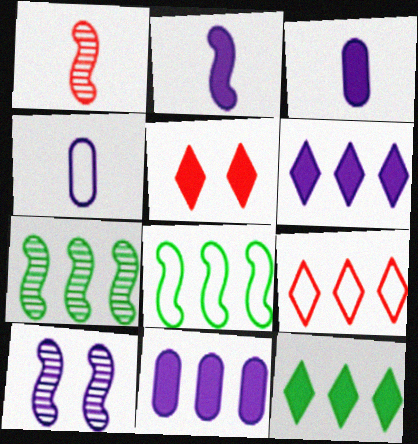[[1, 7, 10], 
[4, 5, 7], 
[4, 6, 10], 
[7, 9, 11]]